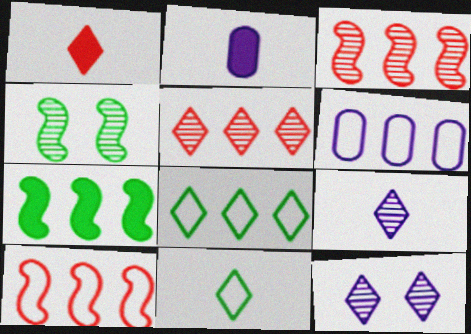[[1, 4, 6], 
[1, 8, 12], 
[1, 9, 11], 
[5, 6, 7], 
[6, 8, 10]]